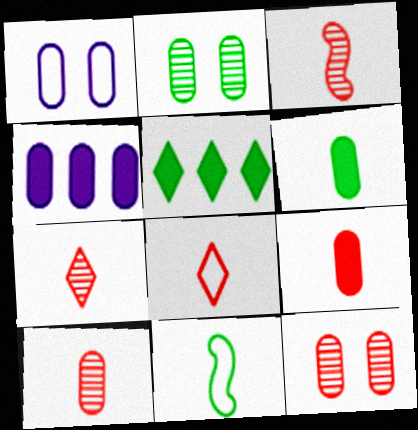[[1, 3, 5], 
[2, 5, 11], 
[3, 7, 10], 
[3, 8, 9]]